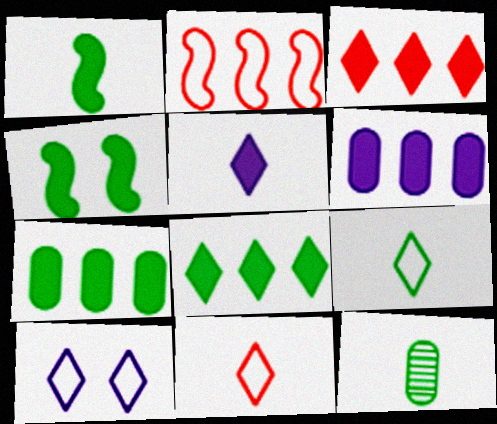[[1, 9, 12]]